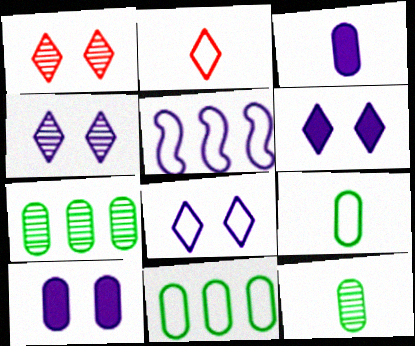[[3, 4, 5], 
[4, 6, 8]]